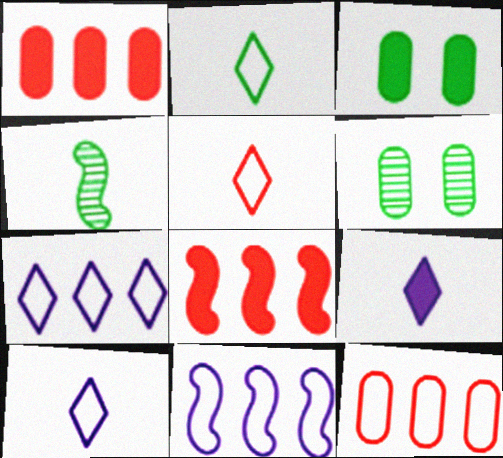[[2, 5, 10], 
[3, 8, 9], 
[6, 8, 10]]